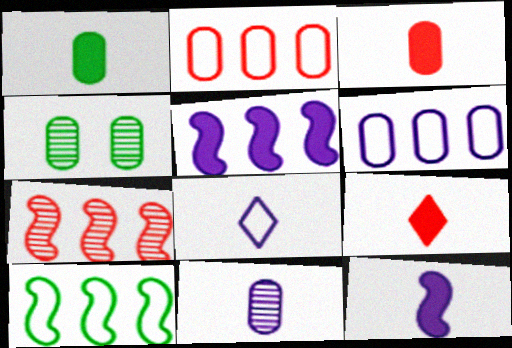[[1, 9, 12], 
[3, 4, 6], 
[5, 7, 10], 
[8, 11, 12]]